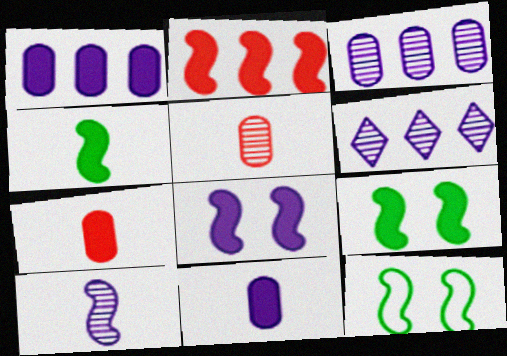[[2, 4, 8], 
[2, 10, 12], 
[6, 7, 12]]